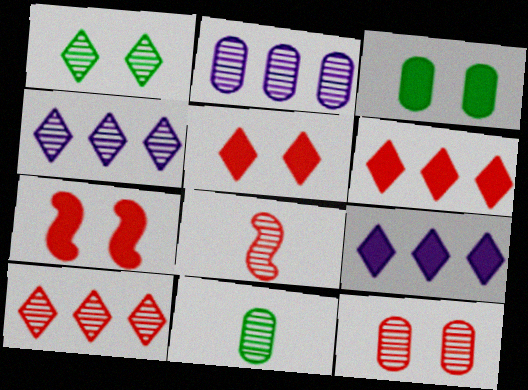[[1, 2, 8], 
[2, 11, 12], 
[8, 10, 12]]